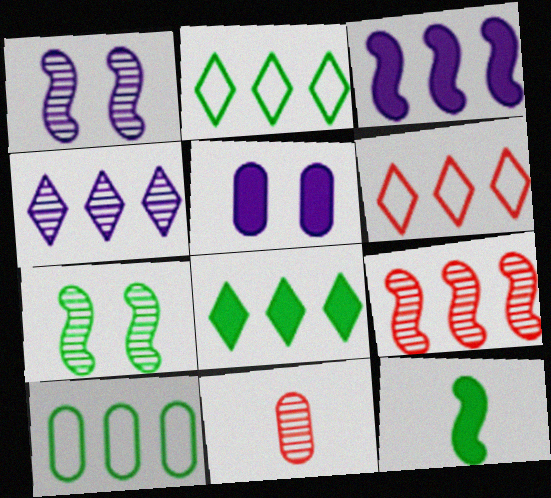[[4, 6, 8], 
[4, 7, 11], 
[5, 10, 11]]